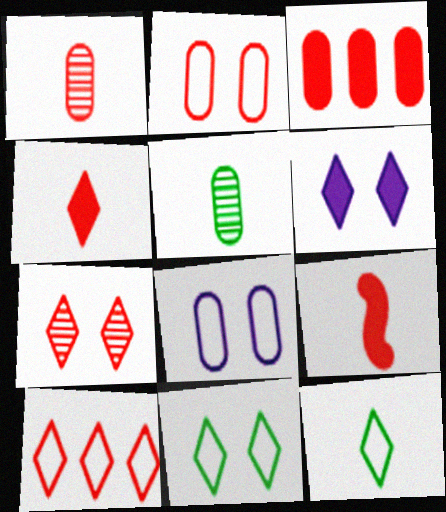[[1, 2, 3], 
[3, 5, 8], 
[4, 7, 10], 
[6, 7, 11]]